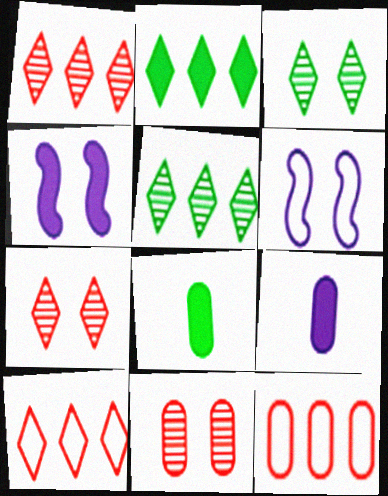[[1, 6, 8]]